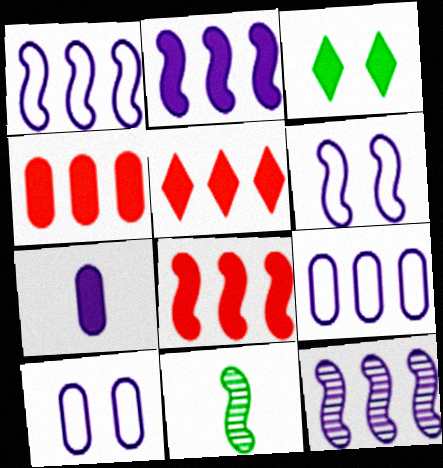[[1, 2, 12], 
[3, 7, 8], 
[4, 5, 8], 
[5, 10, 11], 
[6, 8, 11]]